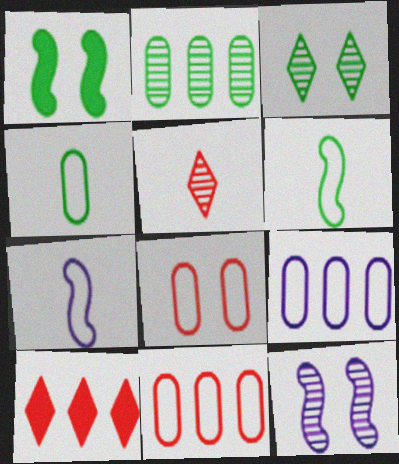[[1, 5, 9], 
[2, 5, 12], 
[4, 8, 9], 
[4, 10, 12]]